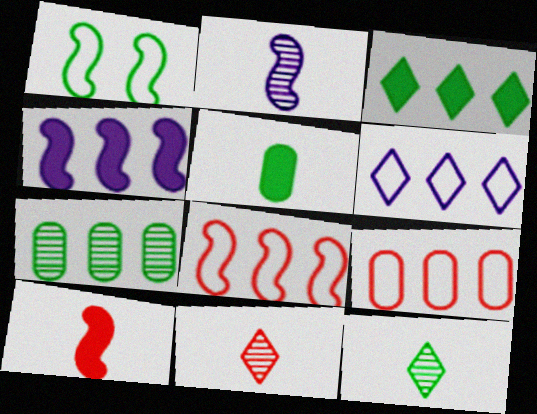[]